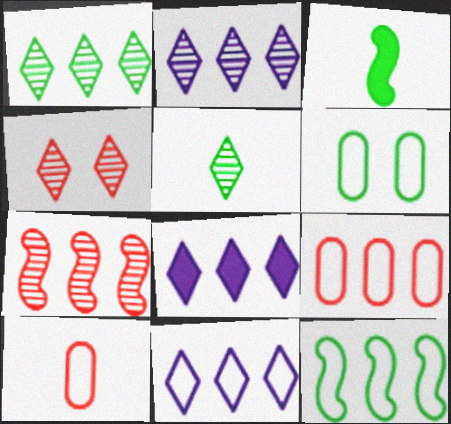[[1, 3, 6], 
[2, 4, 5], 
[2, 8, 11], 
[9, 11, 12]]